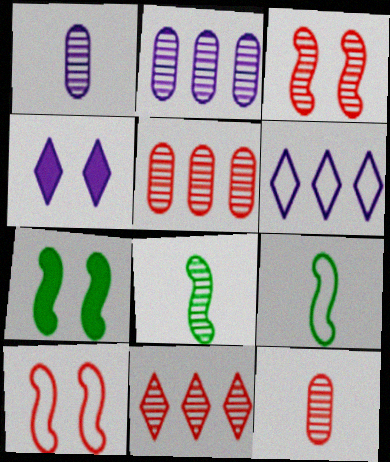[[3, 11, 12], 
[4, 5, 9], 
[6, 7, 12]]